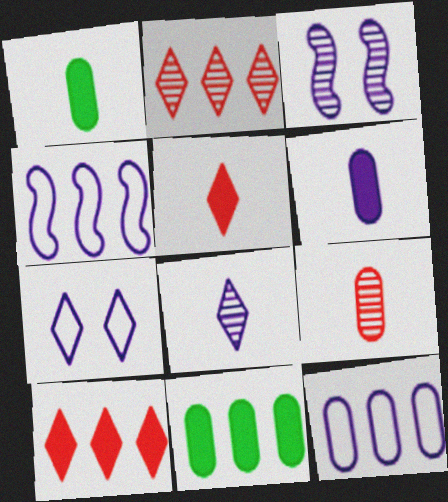[[2, 4, 11]]